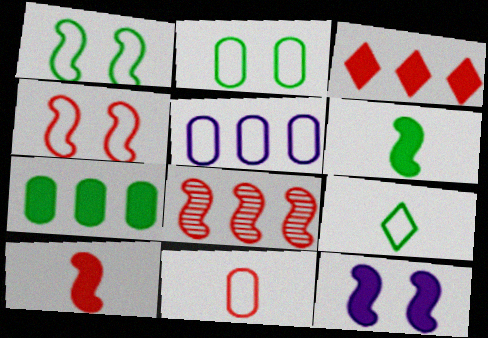[[2, 5, 11], 
[4, 5, 9], 
[4, 8, 10]]